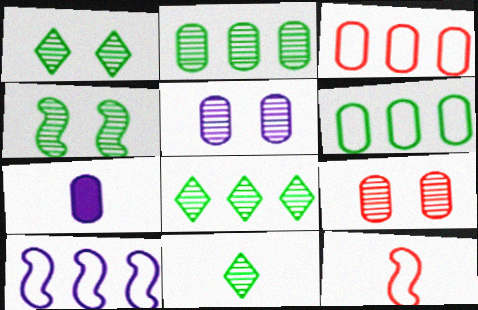[[1, 8, 11], 
[2, 4, 11], 
[6, 7, 9], 
[7, 11, 12]]